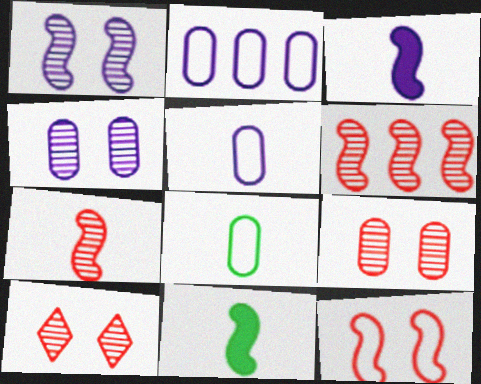[[2, 10, 11]]